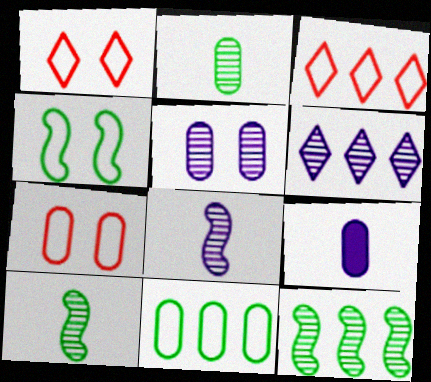[[1, 9, 12], 
[5, 6, 8]]